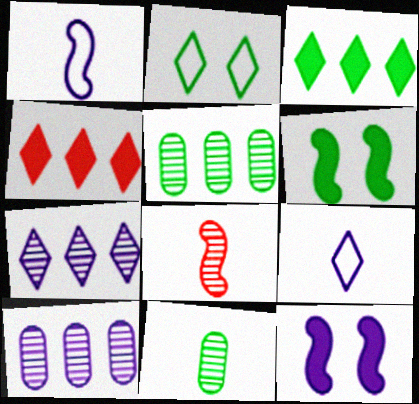[[9, 10, 12]]